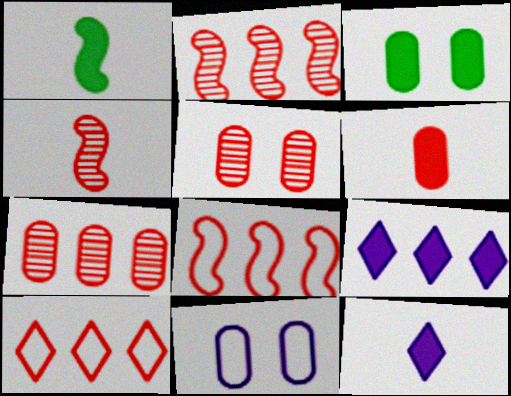[[1, 6, 12], 
[3, 5, 11]]